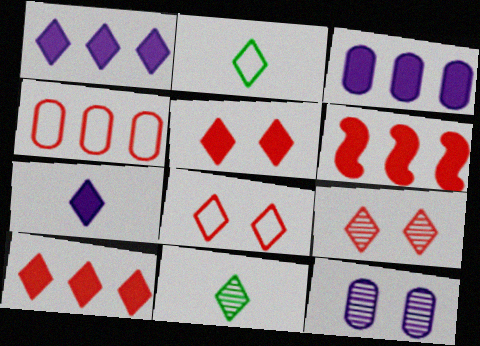[[1, 2, 9], 
[1, 8, 11], 
[2, 6, 12], 
[5, 8, 9]]